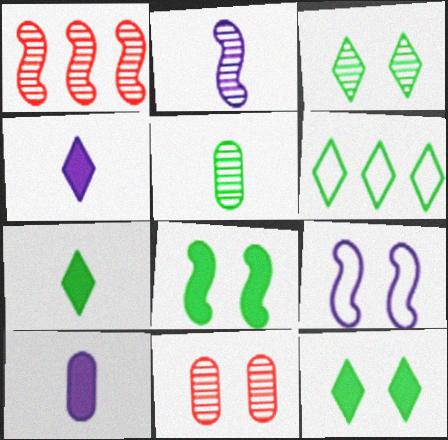[[3, 6, 7], 
[5, 6, 8], 
[9, 11, 12]]